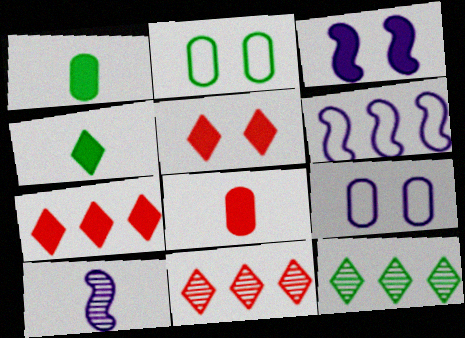[[1, 3, 7], 
[2, 7, 10], 
[3, 6, 10]]